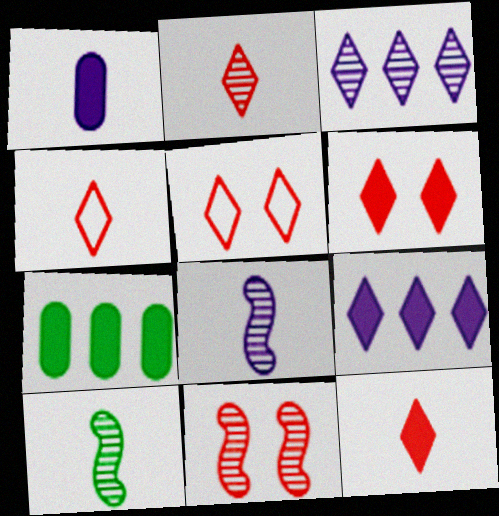[[1, 4, 10], 
[2, 4, 12], 
[5, 7, 8]]